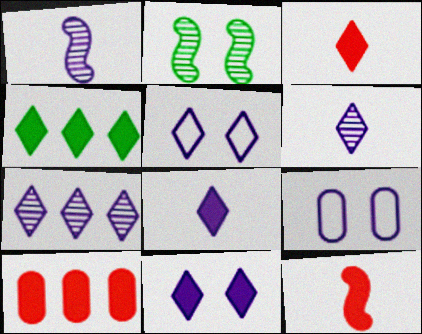[[3, 4, 11], 
[5, 7, 8]]